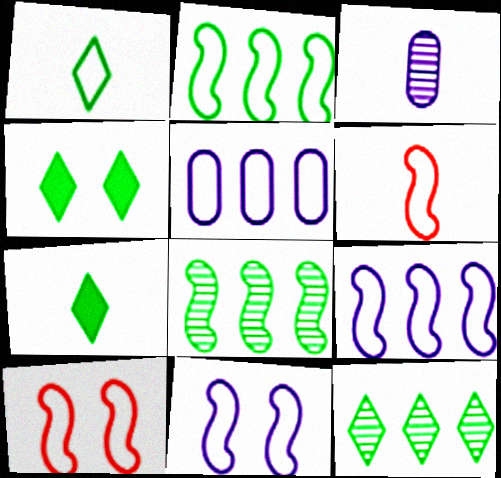[[1, 4, 12], 
[1, 5, 10], 
[2, 6, 11], 
[3, 6, 7]]